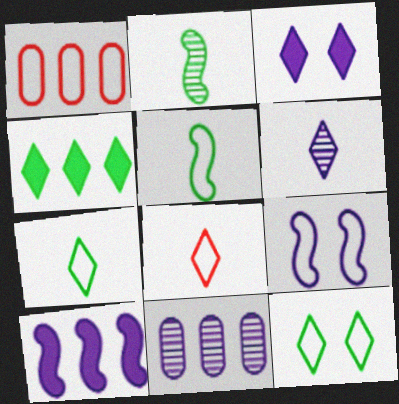[[1, 2, 3], 
[1, 7, 9]]